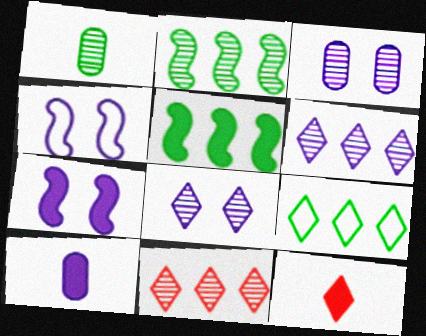[[4, 6, 10], 
[8, 9, 12]]